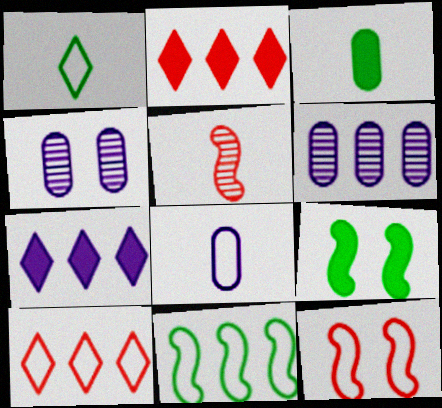[[2, 6, 11]]